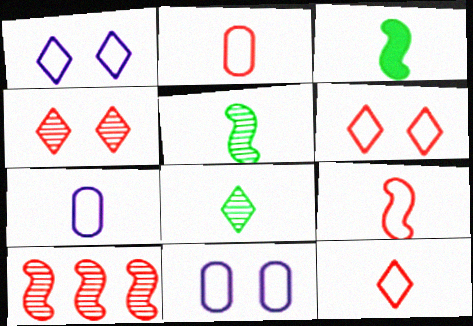[[2, 9, 12]]